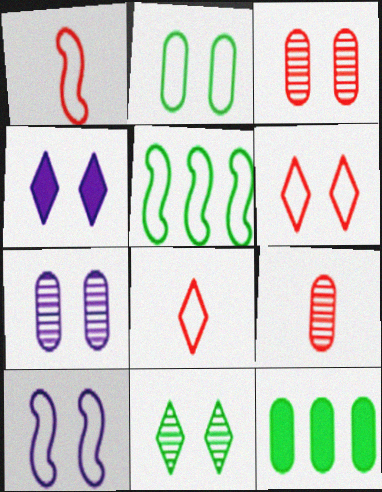[[1, 5, 10], 
[2, 6, 10], 
[4, 5, 9], 
[4, 6, 11], 
[4, 7, 10]]